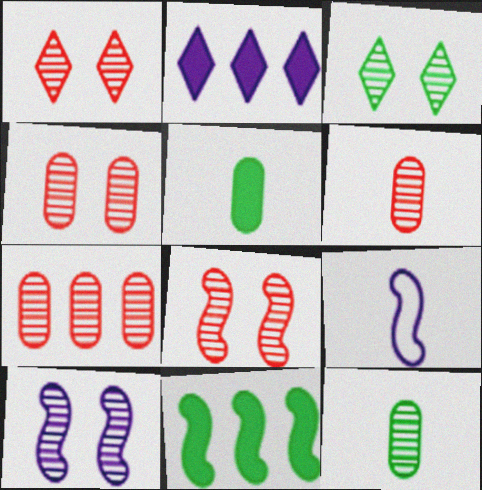[[1, 4, 8], 
[3, 4, 10], 
[4, 6, 7], 
[8, 9, 11]]